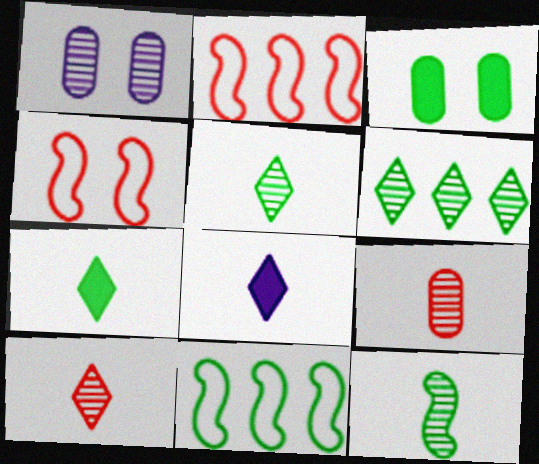[[1, 2, 7], 
[3, 5, 11]]